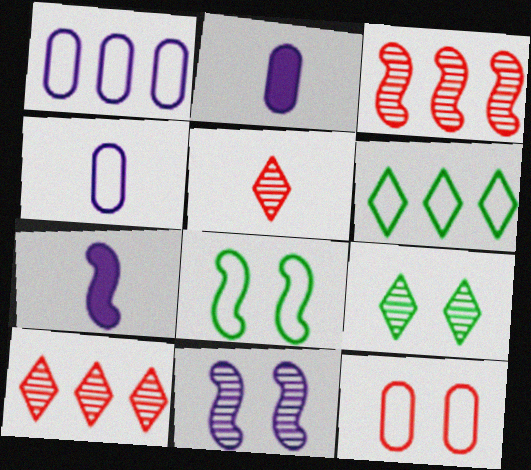[[2, 8, 10], 
[3, 7, 8]]